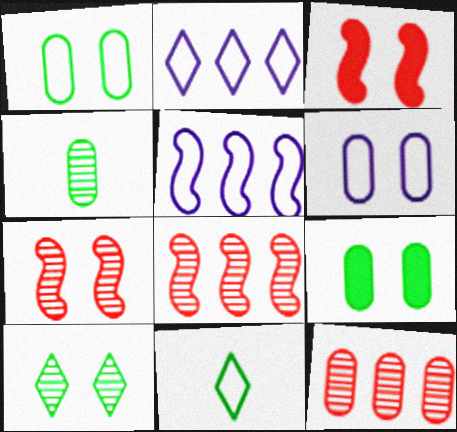[[2, 3, 4], 
[3, 6, 10]]